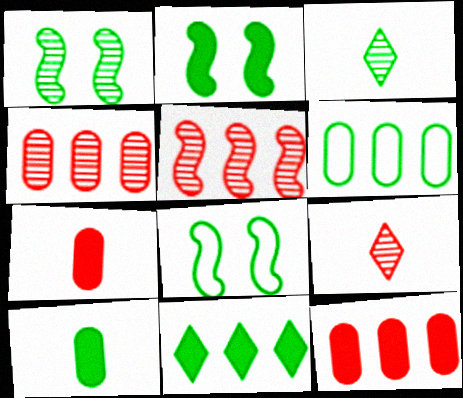[[1, 2, 8], 
[2, 3, 6], 
[2, 10, 11]]